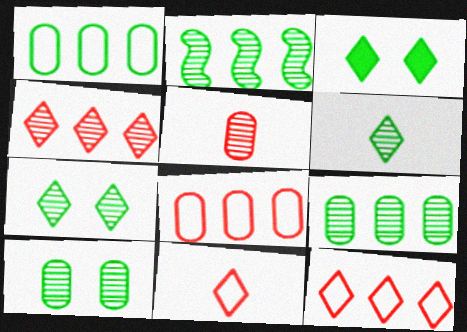[[2, 6, 10]]